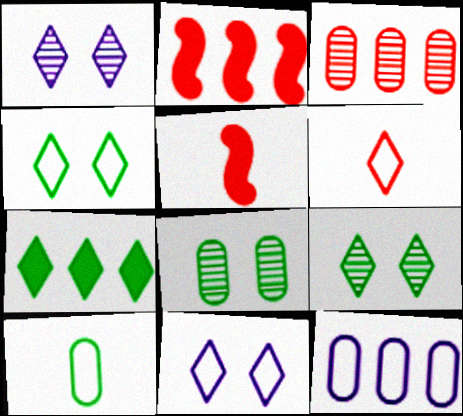[[1, 2, 10], 
[1, 6, 7], 
[5, 9, 12]]